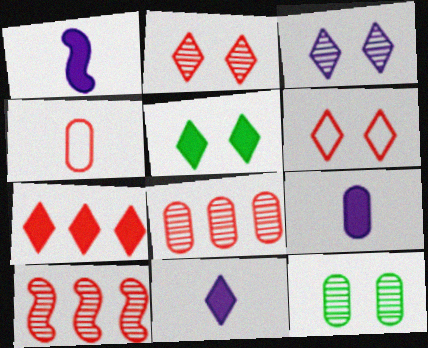[[1, 9, 11], 
[3, 5, 6], 
[5, 7, 11]]